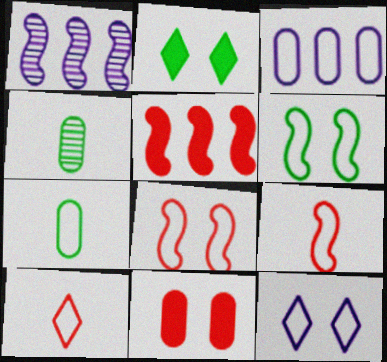[[3, 4, 11], 
[3, 6, 10], 
[4, 5, 12]]